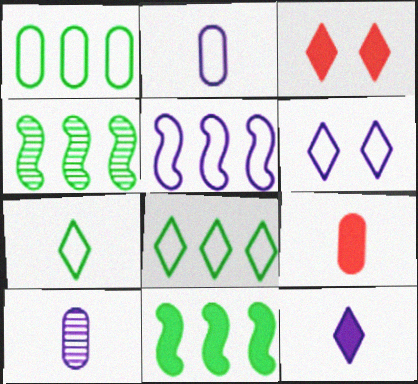[[2, 3, 4], 
[2, 5, 6], 
[4, 6, 9]]